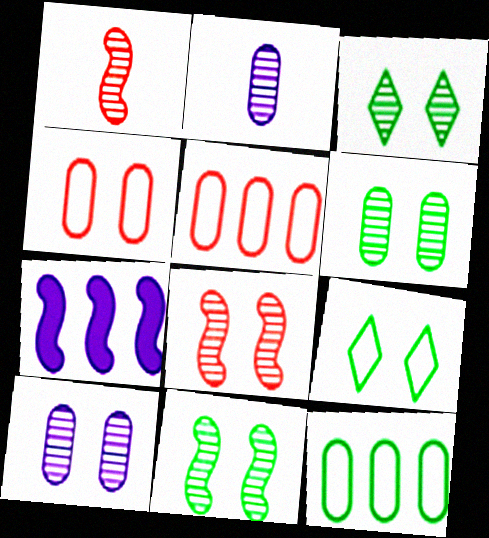[[3, 6, 11], 
[3, 8, 10]]